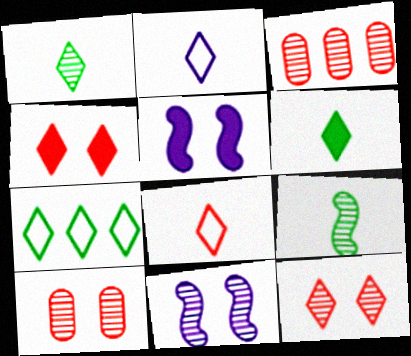[[1, 3, 11]]